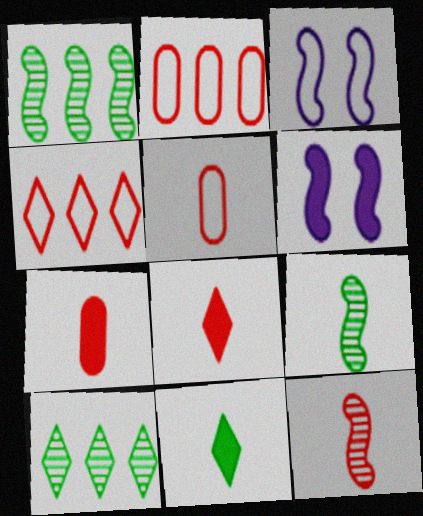[[3, 7, 10], 
[5, 6, 10], 
[5, 8, 12]]